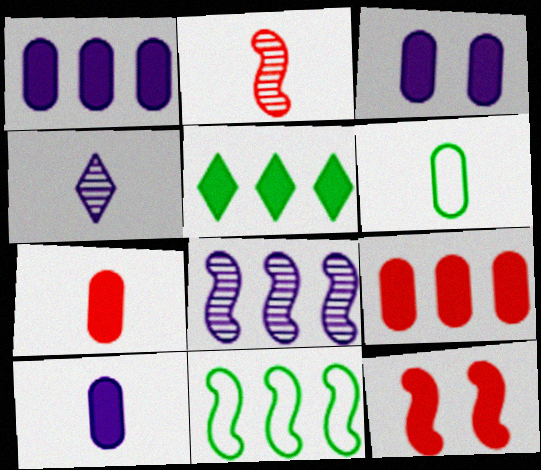[[1, 3, 10], 
[5, 10, 12]]